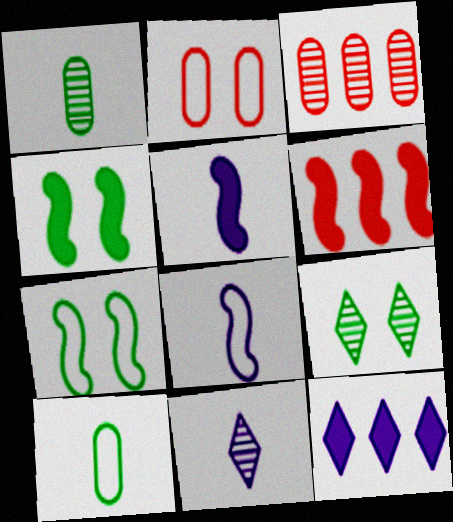[[4, 5, 6]]